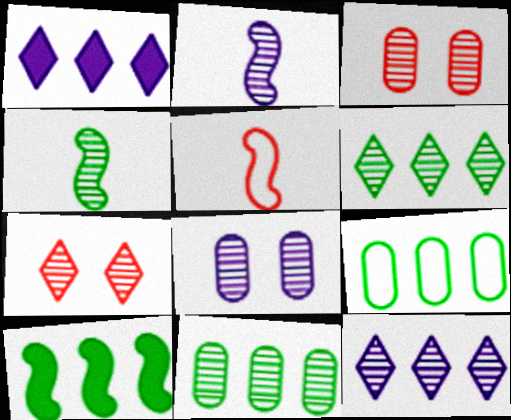[[2, 3, 6], 
[2, 7, 11], 
[2, 8, 12], 
[3, 4, 12], 
[6, 9, 10]]